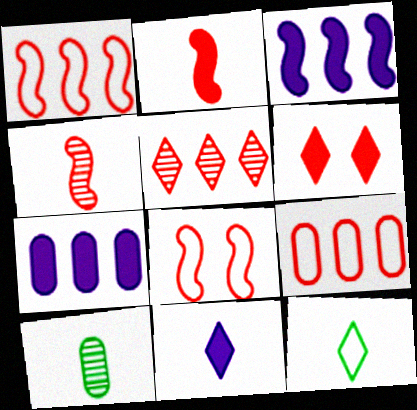[[4, 6, 9]]